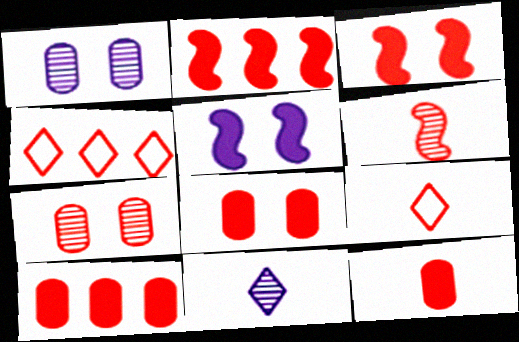[[2, 7, 9], 
[4, 6, 8], 
[6, 9, 12], 
[8, 10, 12]]